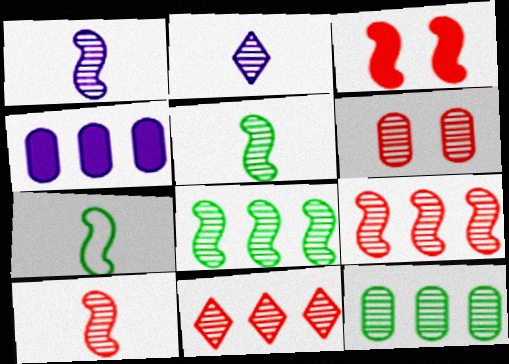[[1, 5, 10], 
[2, 6, 8], 
[6, 10, 11]]